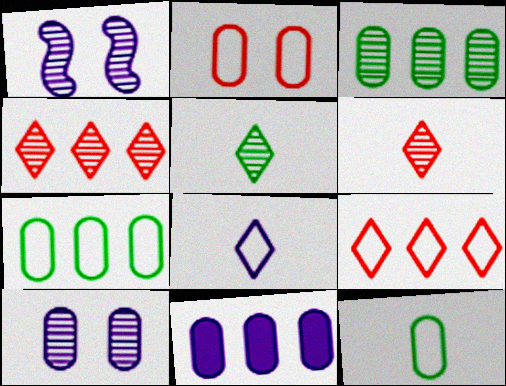[[1, 3, 6], 
[1, 8, 11]]